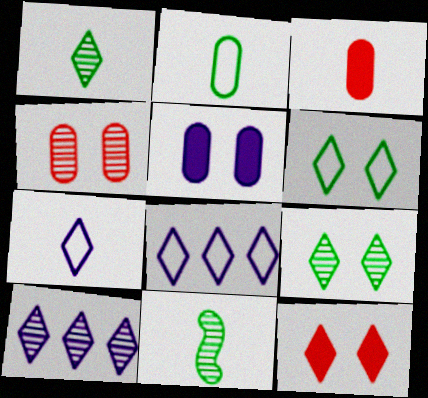[[1, 8, 12], 
[3, 7, 11], 
[4, 10, 11]]